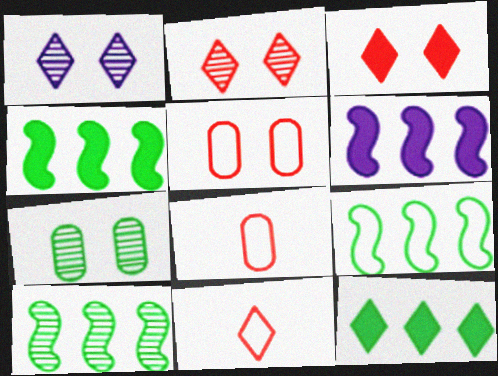[[1, 4, 8], 
[1, 11, 12], 
[4, 9, 10], 
[6, 7, 11]]